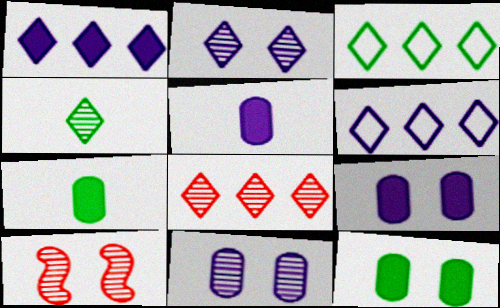[[1, 3, 8], 
[2, 4, 8], 
[3, 5, 10], 
[6, 7, 10]]